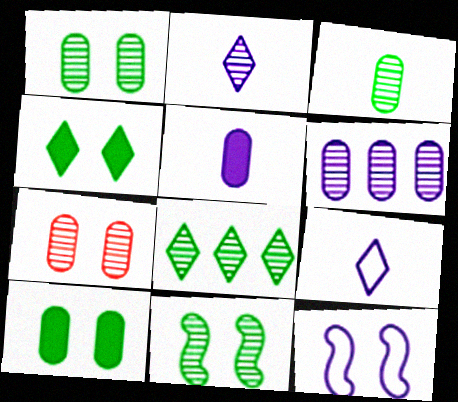[[3, 6, 7], 
[3, 8, 11], 
[4, 7, 12]]